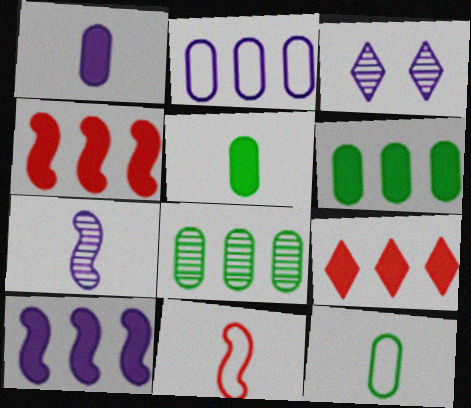[[3, 4, 12], 
[3, 6, 11], 
[6, 9, 10]]